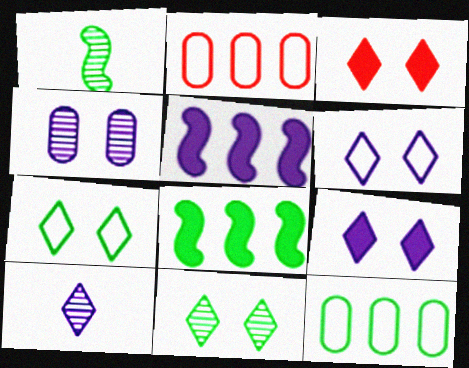[[1, 2, 9], 
[3, 6, 11]]